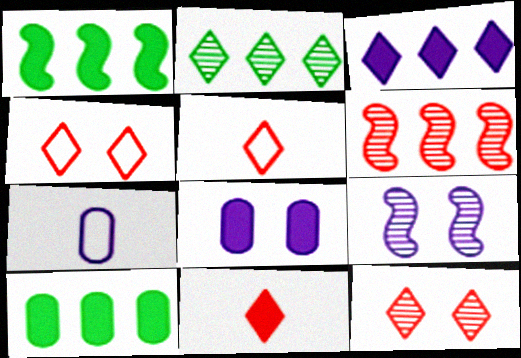[[1, 7, 12], 
[1, 8, 11], 
[3, 7, 9], 
[5, 9, 10]]